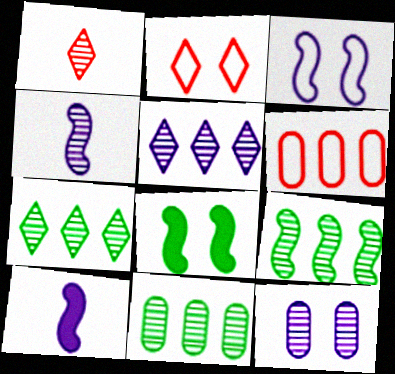[[1, 9, 12], 
[2, 8, 12], 
[2, 10, 11], 
[4, 5, 12], 
[7, 9, 11]]